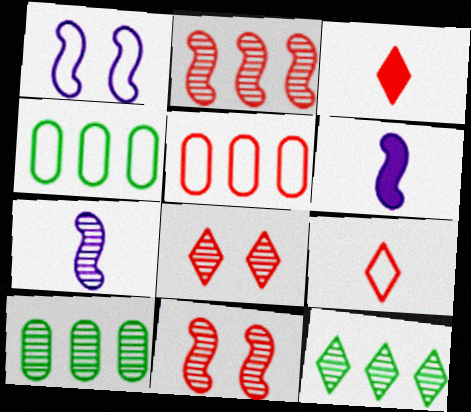[[1, 3, 10], 
[1, 4, 9], 
[3, 5, 11], 
[4, 6, 8], 
[7, 8, 10]]